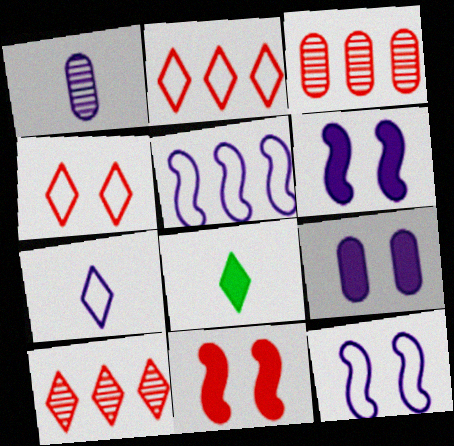[[3, 8, 12]]